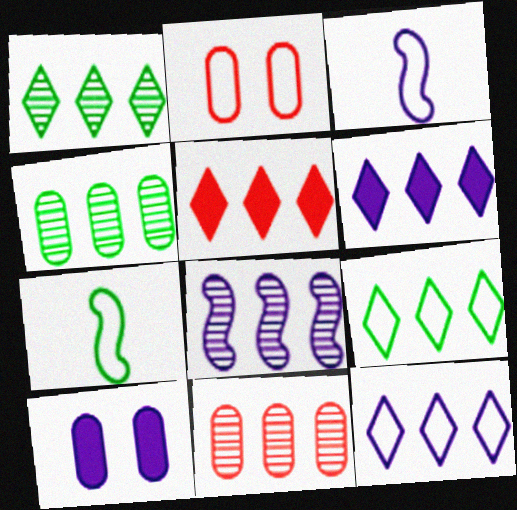[[1, 5, 12], 
[1, 8, 11], 
[2, 3, 9], 
[2, 7, 12]]